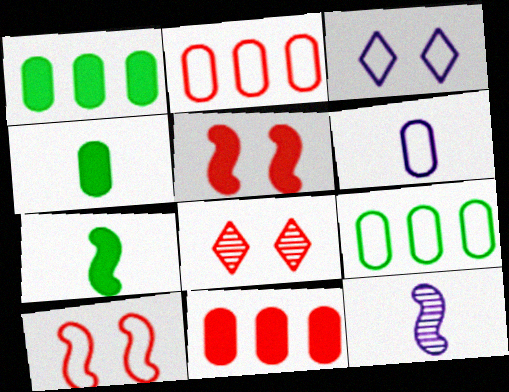[]